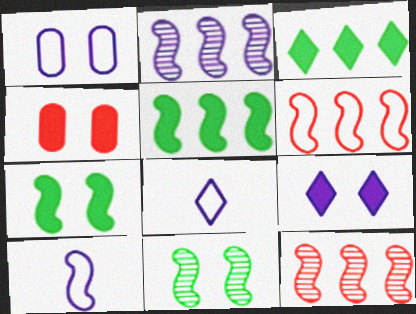[[2, 5, 6], 
[4, 7, 9], 
[7, 10, 12]]